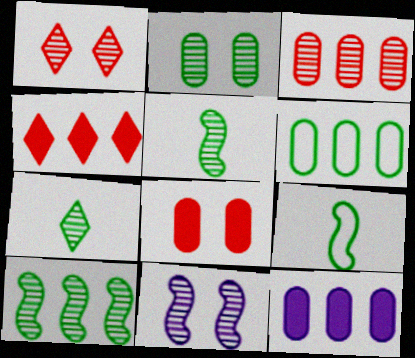[[1, 2, 11], 
[1, 9, 12], 
[2, 7, 10], 
[3, 6, 12], 
[3, 7, 11]]